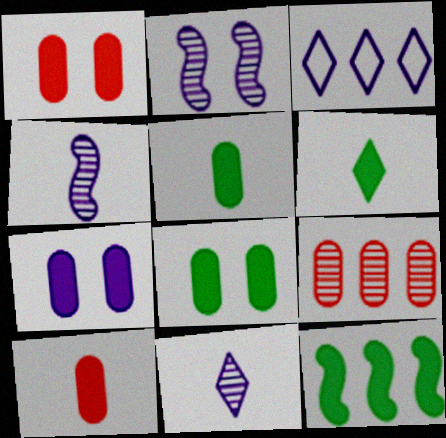[[1, 7, 8], 
[3, 4, 7], 
[3, 9, 12], 
[6, 8, 12]]